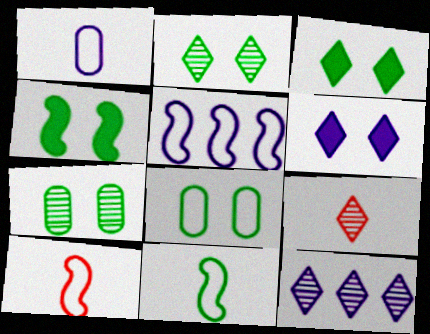[[2, 4, 8], 
[2, 9, 12]]